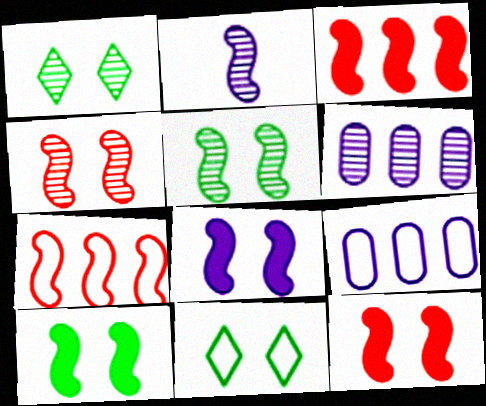[[2, 7, 10], 
[8, 10, 12]]